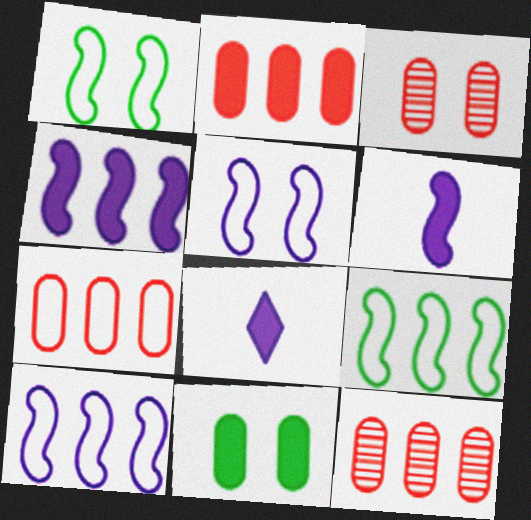[[1, 8, 12], 
[2, 7, 12], 
[3, 8, 9]]